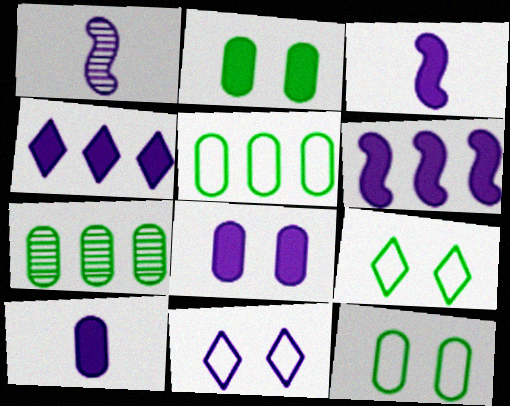[[3, 4, 8]]